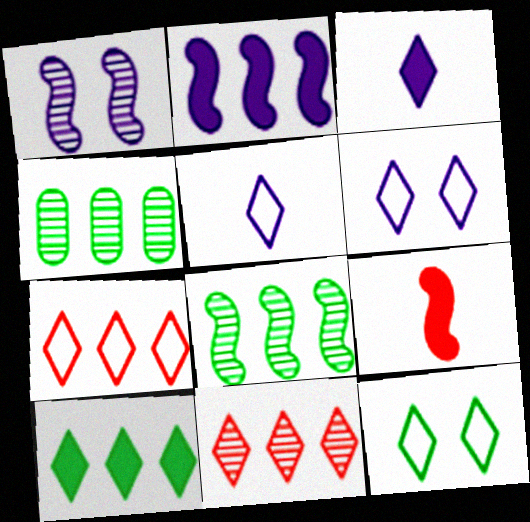[[2, 4, 7], 
[3, 11, 12], 
[4, 6, 9], 
[5, 7, 12]]